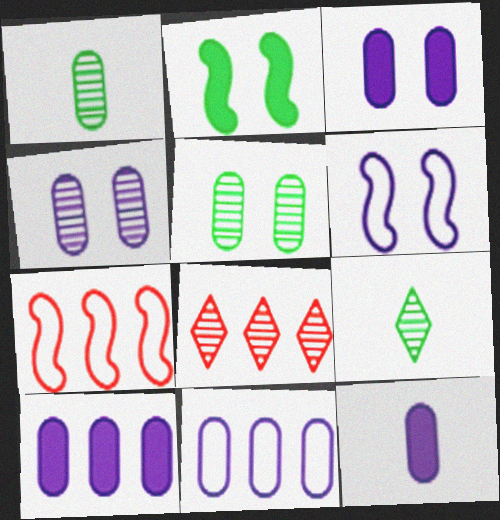[[3, 7, 9], 
[3, 10, 12], 
[4, 11, 12]]